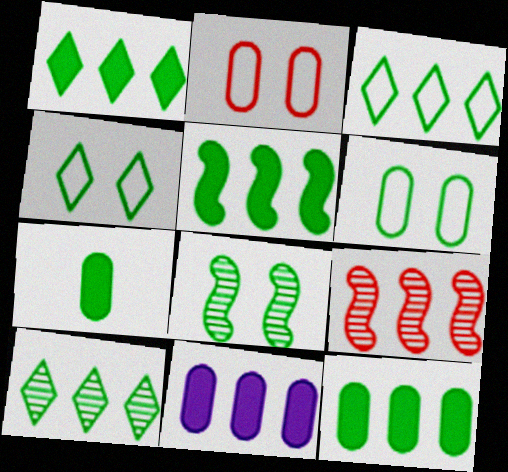[[1, 3, 10], 
[1, 5, 12], 
[3, 7, 8], 
[3, 9, 11]]